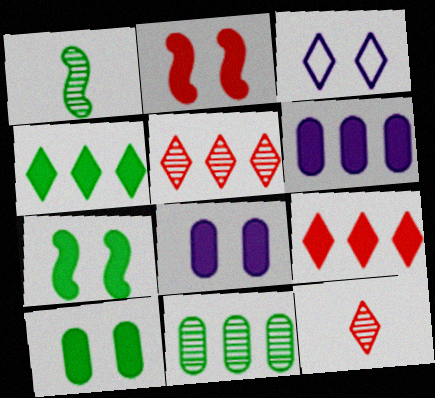[[3, 4, 12]]